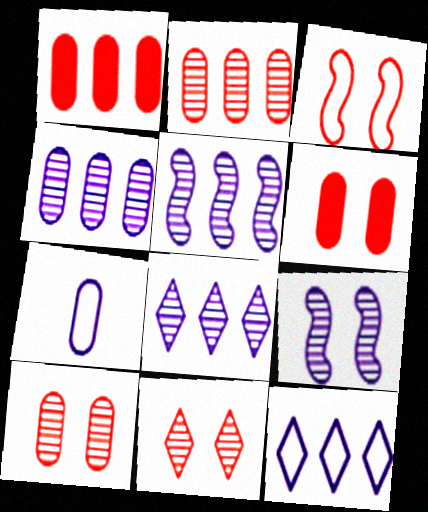[[3, 6, 11], 
[4, 5, 8]]